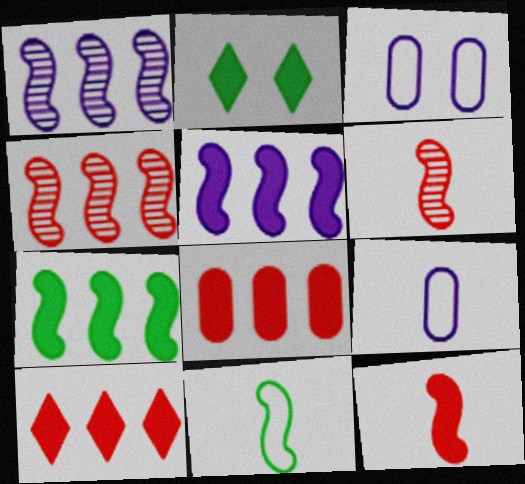[[2, 4, 9]]